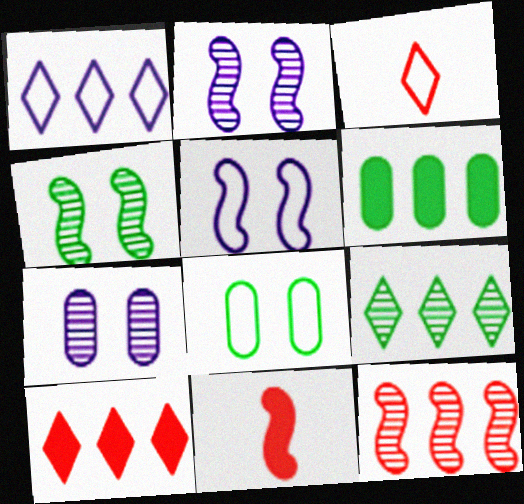[[1, 6, 12], 
[1, 9, 10], 
[2, 3, 6]]